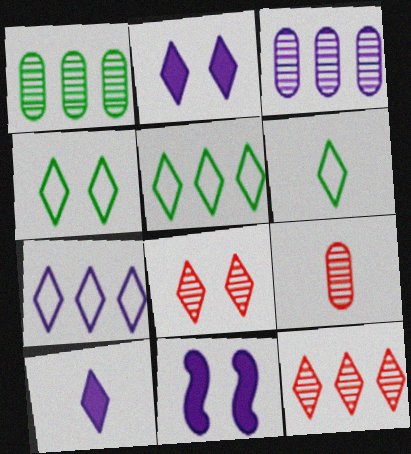[[2, 4, 8], 
[2, 6, 12], 
[4, 5, 6], 
[4, 10, 12], 
[5, 8, 10], 
[5, 9, 11]]